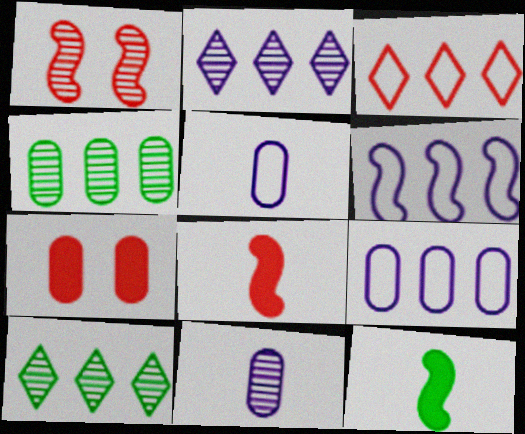[[1, 6, 12], 
[1, 10, 11], 
[4, 5, 7]]